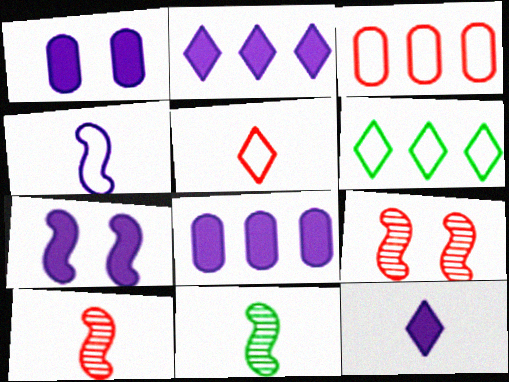[[1, 6, 10], 
[7, 8, 12]]